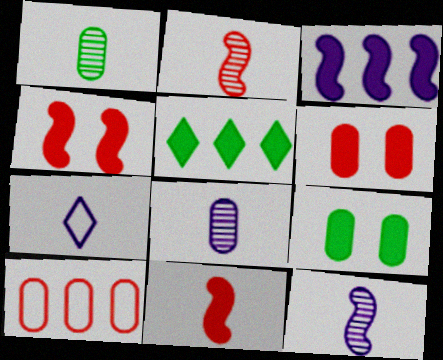[[1, 7, 11], 
[8, 9, 10]]